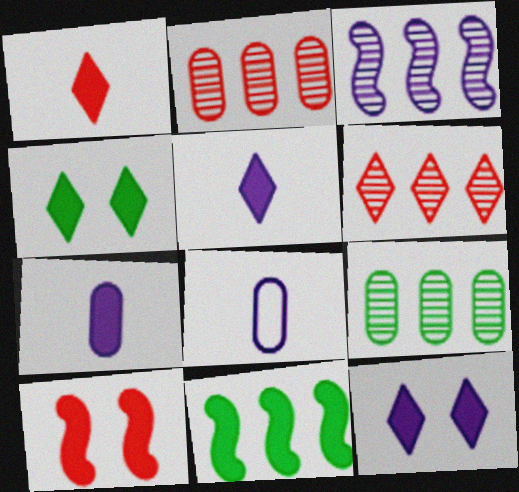[[3, 6, 9], 
[3, 8, 12]]